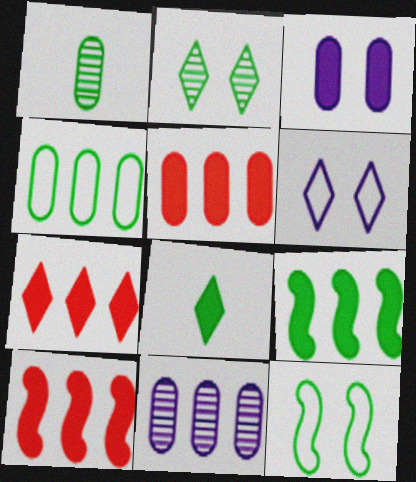[[1, 6, 10], 
[3, 8, 10], 
[4, 5, 11], 
[5, 7, 10]]